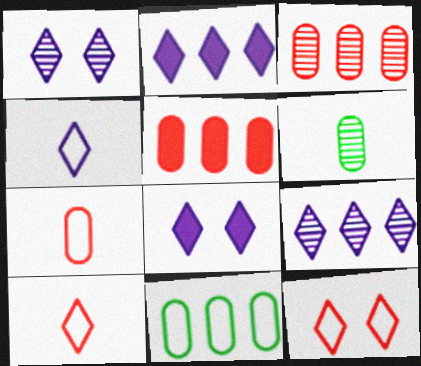[[1, 2, 4], 
[4, 8, 9]]